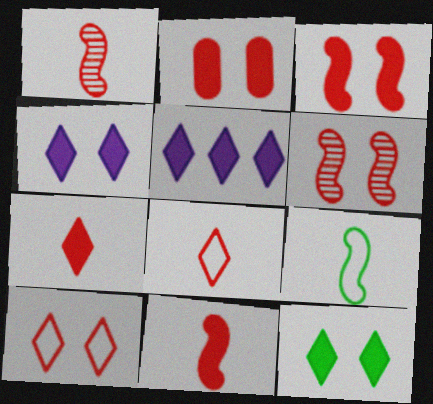[[2, 6, 10], 
[5, 7, 12]]